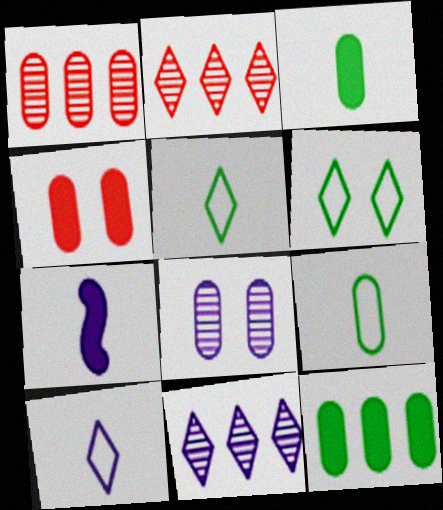[[1, 6, 7]]